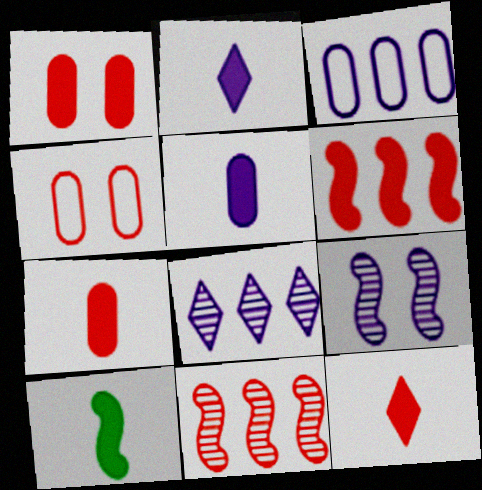[[1, 6, 12], 
[2, 3, 9], 
[2, 7, 10], 
[4, 8, 10], 
[4, 11, 12], 
[5, 10, 12]]